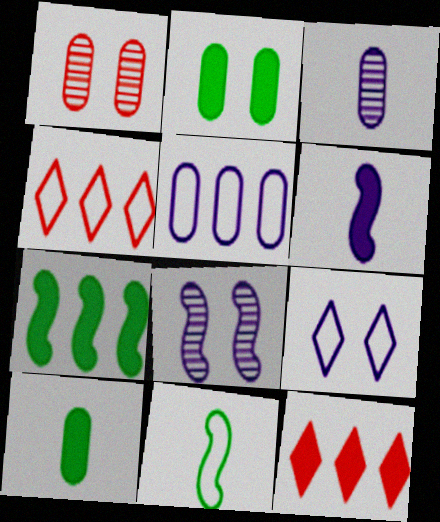[[1, 5, 10], 
[2, 6, 12], 
[4, 8, 10]]